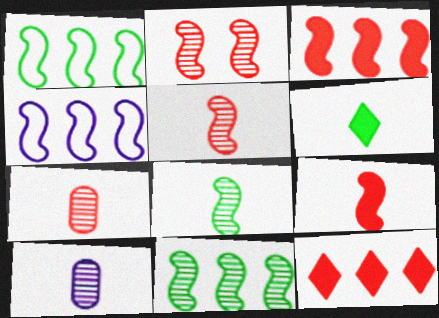[[3, 4, 11]]